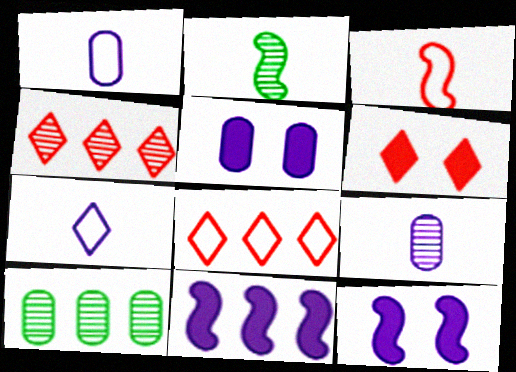[[2, 5, 8], 
[8, 10, 11]]